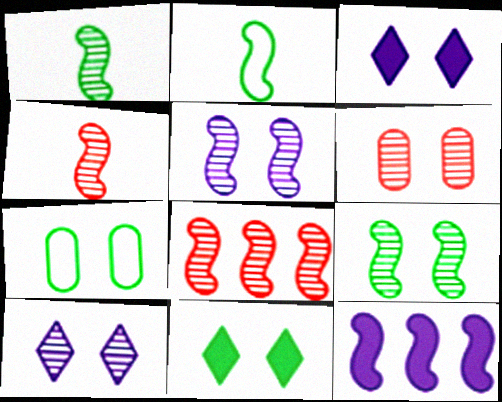[[1, 5, 8], 
[6, 9, 10], 
[7, 9, 11]]